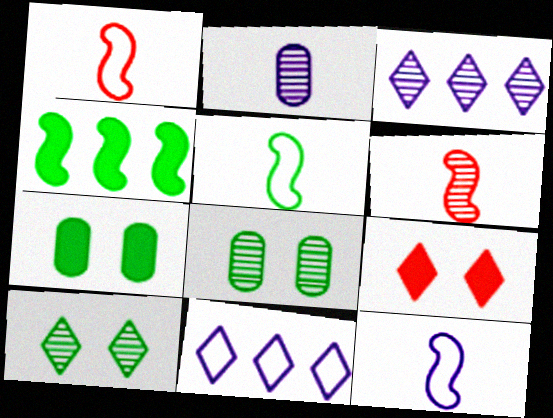[[1, 3, 7], 
[1, 5, 12], 
[3, 6, 8], 
[6, 7, 11]]